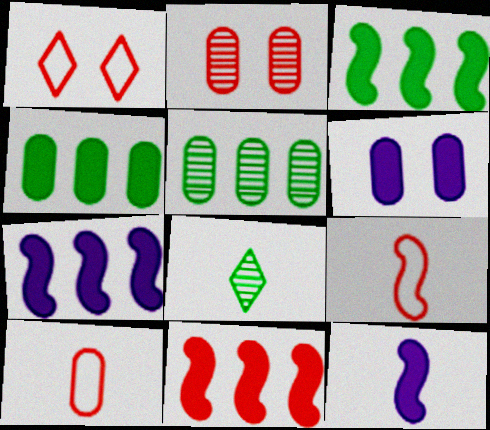[[1, 5, 12], 
[3, 7, 11], 
[5, 6, 10], 
[8, 10, 12]]